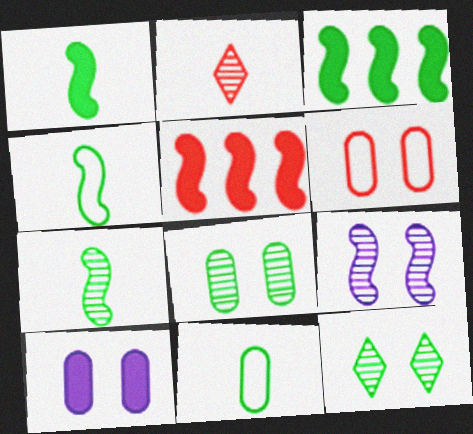[[1, 4, 7], 
[2, 5, 6], 
[3, 11, 12], 
[4, 5, 9], 
[6, 8, 10]]